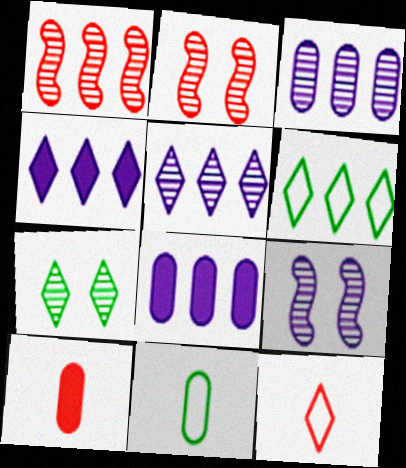[[1, 6, 8], 
[2, 4, 11], 
[4, 7, 12], 
[6, 9, 10]]